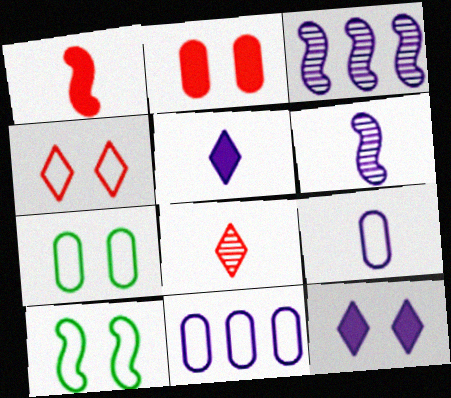[[1, 3, 10], 
[3, 9, 12], 
[5, 6, 9], 
[6, 11, 12]]